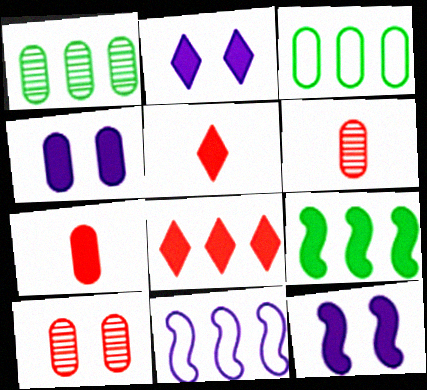[[1, 8, 11], 
[2, 4, 12], 
[2, 7, 9], 
[3, 4, 6], 
[4, 5, 9]]